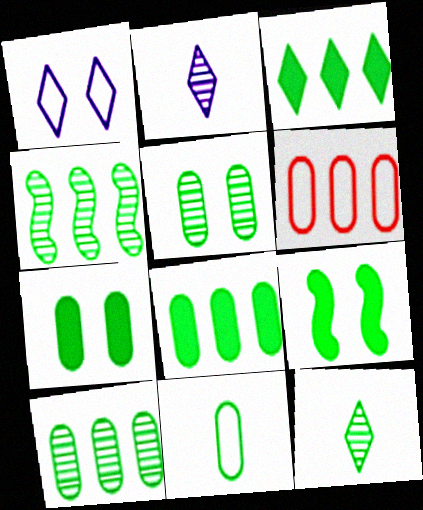[[2, 6, 9], 
[4, 5, 12], 
[5, 8, 11], 
[7, 10, 11]]